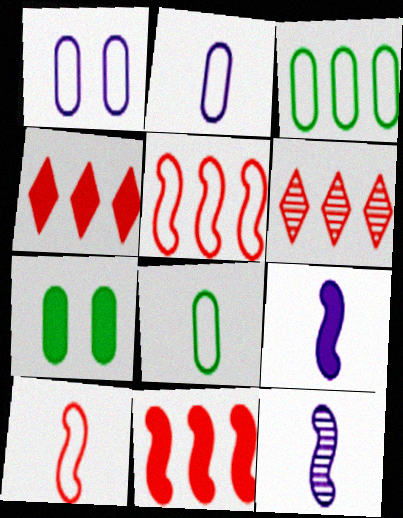[[4, 7, 9]]